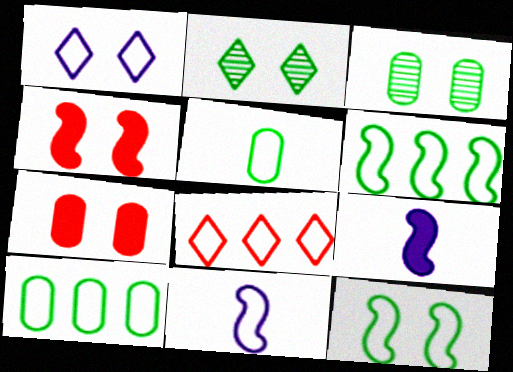[[1, 3, 4], 
[3, 8, 9]]